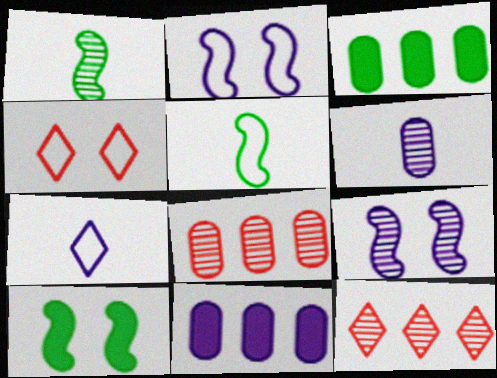[[1, 4, 11], 
[7, 8, 10], 
[7, 9, 11]]